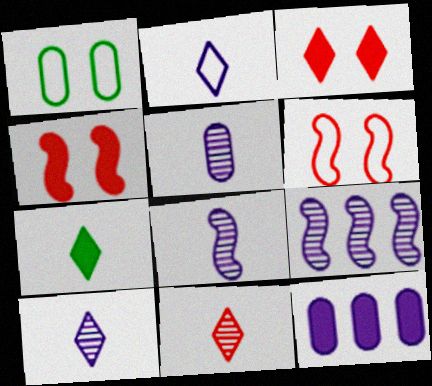[[2, 7, 11], 
[4, 7, 12], 
[5, 8, 10]]